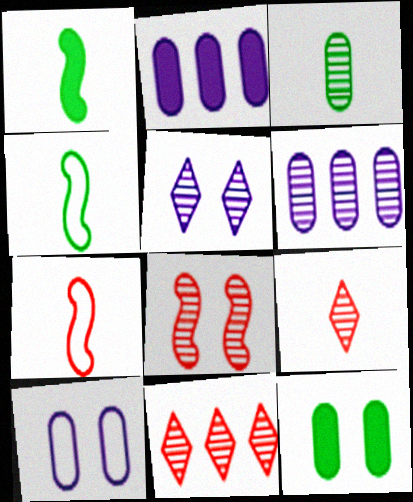[[1, 10, 11]]